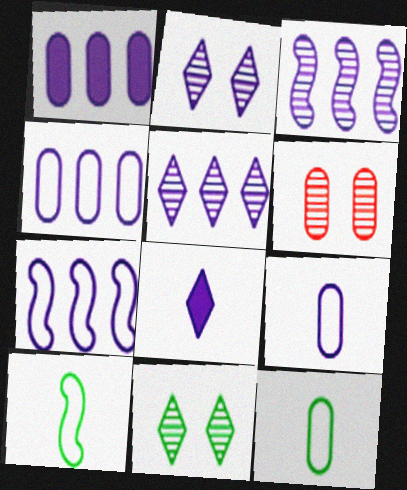[[1, 5, 7], 
[1, 6, 12]]